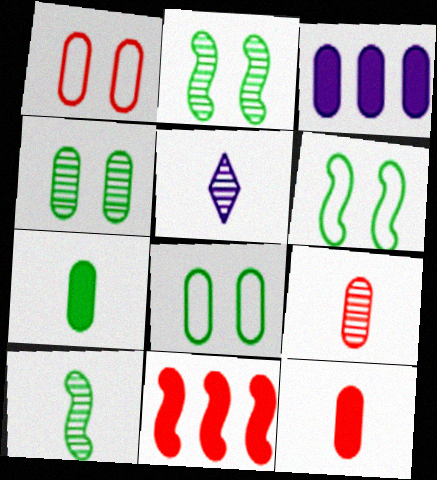[[3, 8, 9], 
[5, 8, 11], 
[5, 9, 10]]